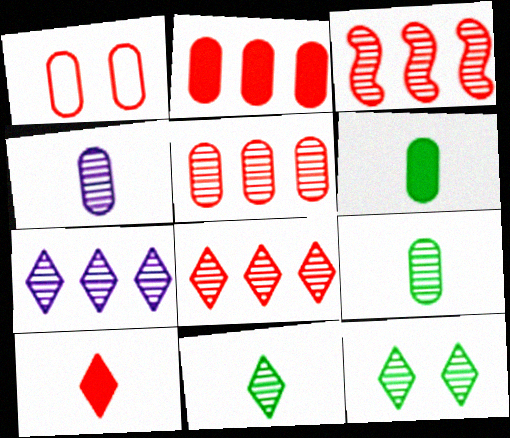[[1, 3, 10], 
[3, 4, 12], 
[3, 5, 8]]